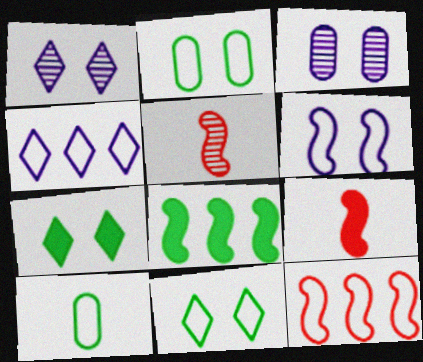[[5, 6, 8]]